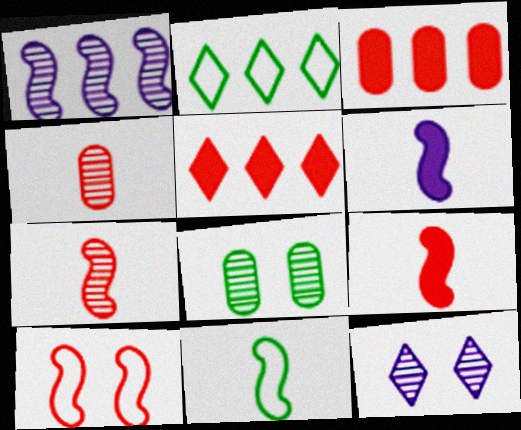[[1, 2, 3], 
[3, 11, 12], 
[4, 5, 10], 
[6, 7, 11]]